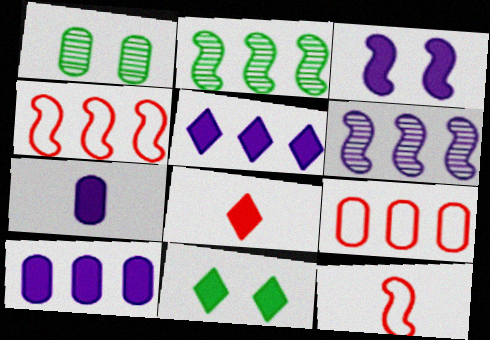[[1, 5, 12], 
[1, 7, 9], 
[2, 3, 12], 
[2, 5, 9], 
[3, 5, 7], 
[5, 8, 11]]